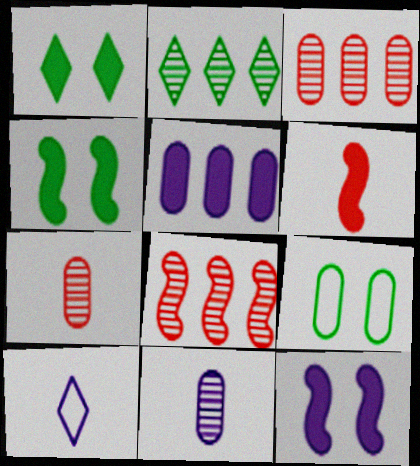[[1, 5, 6], 
[3, 4, 10], 
[5, 7, 9]]